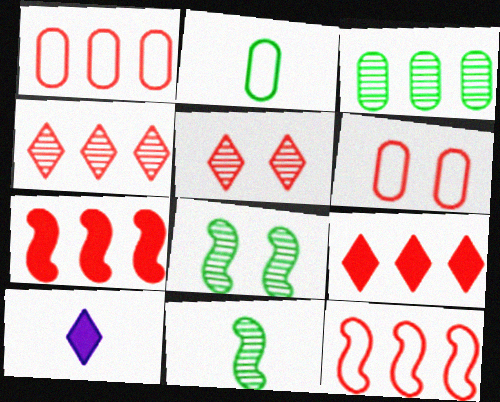[[1, 4, 7], 
[1, 8, 10]]